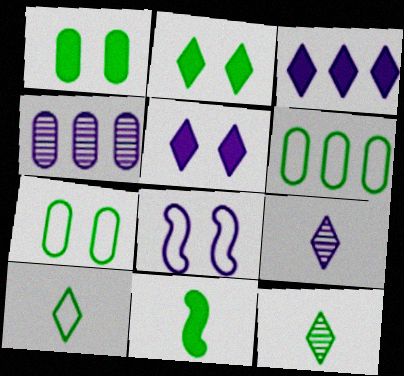[]